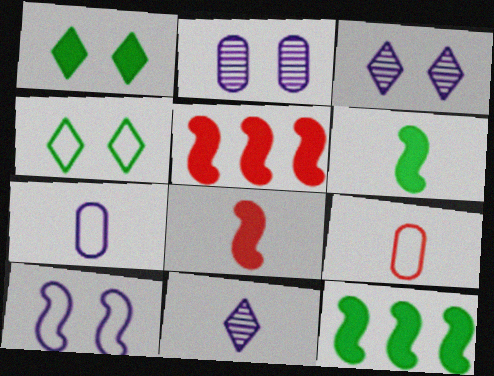[[3, 9, 12], 
[6, 9, 11]]